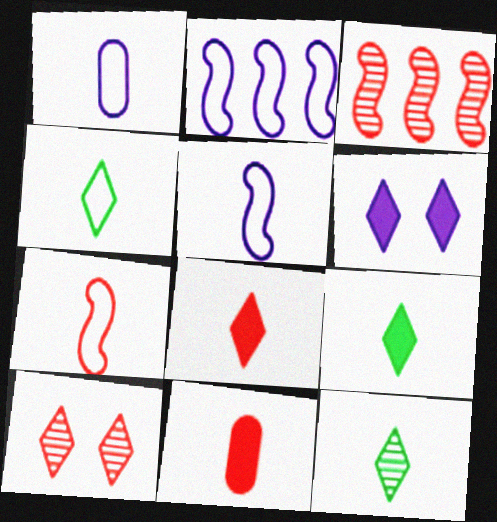[[1, 4, 7], 
[4, 9, 12], 
[5, 11, 12]]